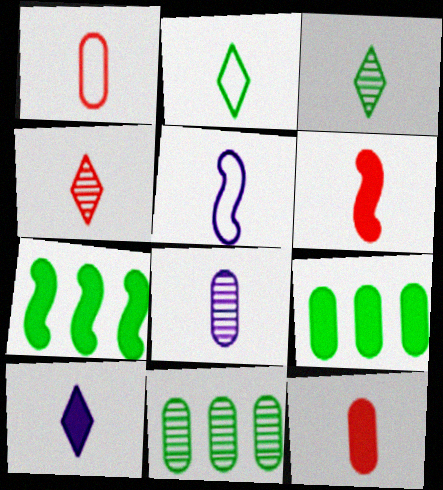[[1, 2, 5], 
[1, 4, 6], 
[2, 4, 10], 
[2, 6, 8], 
[3, 5, 12], 
[5, 8, 10]]